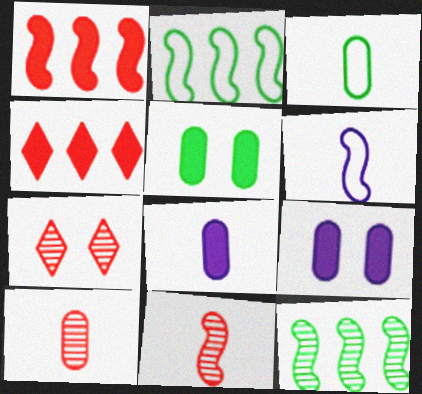[[2, 7, 8], 
[3, 8, 10]]